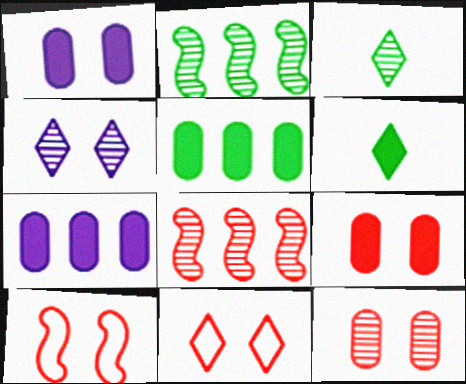[[3, 7, 10]]